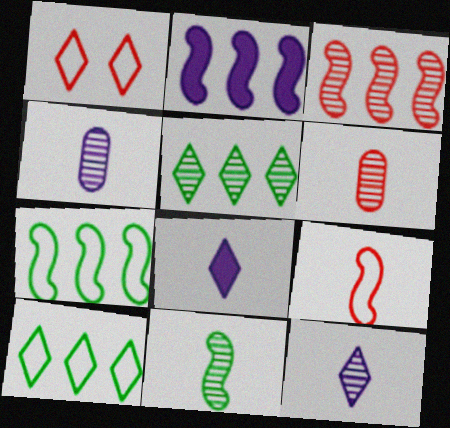[[1, 5, 8], 
[2, 3, 7], 
[6, 11, 12]]